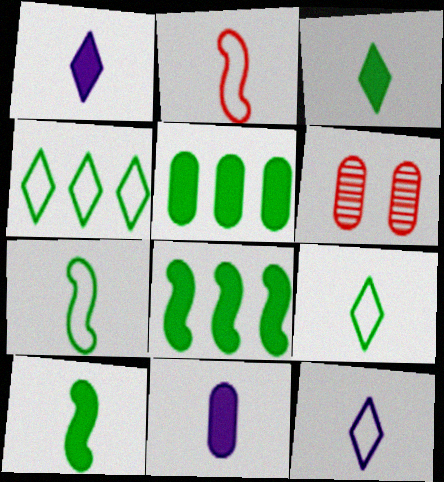[[6, 8, 12]]